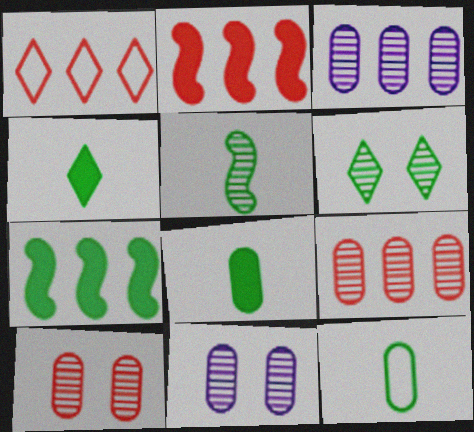[[1, 2, 9], 
[1, 3, 7], 
[4, 5, 12], 
[6, 7, 12]]